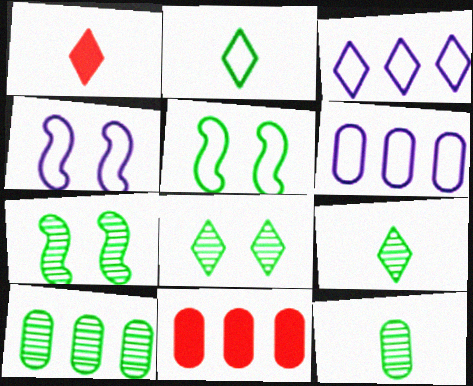[[1, 3, 8], 
[1, 4, 10], 
[1, 6, 7], 
[4, 9, 11], 
[6, 10, 11], 
[7, 9, 10]]